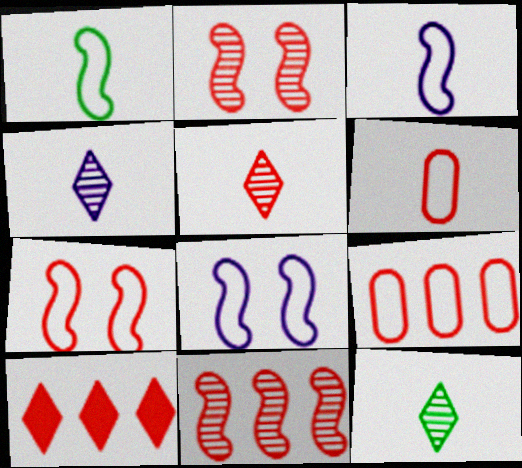[[2, 6, 10], 
[4, 5, 12], 
[9, 10, 11]]